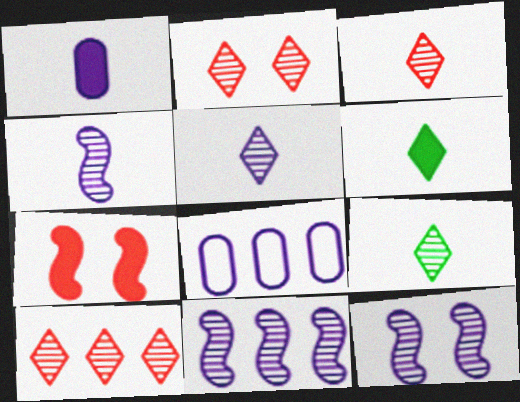[[2, 3, 10], 
[3, 5, 9], 
[4, 11, 12], 
[7, 8, 9]]